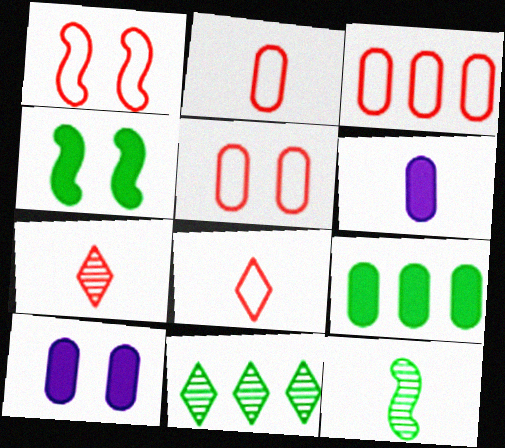[[1, 3, 8], 
[1, 6, 11], 
[2, 3, 5], 
[6, 8, 12]]